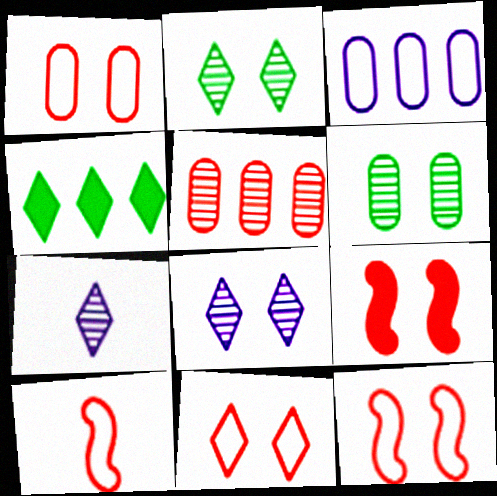[[1, 11, 12], 
[4, 7, 11]]